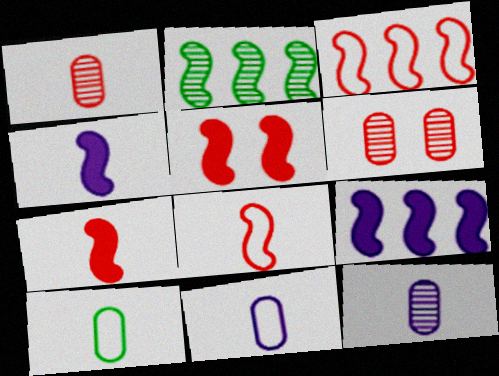[[2, 3, 9]]